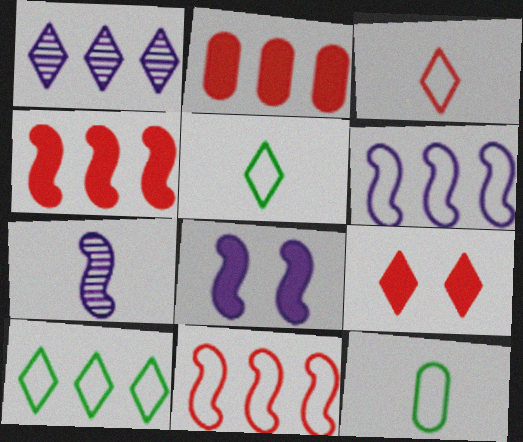[[1, 5, 9], 
[6, 7, 8]]